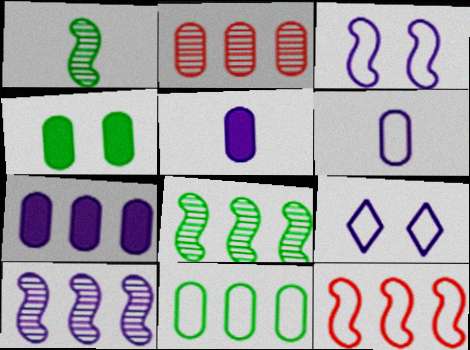[[2, 4, 6], 
[2, 7, 11], 
[5, 9, 10]]